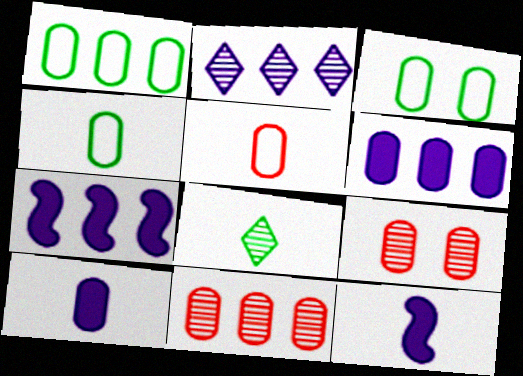[[1, 3, 4], 
[1, 6, 11], 
[1, 9, 10], 
[3, 10, 11], 
[4, 6, 9], 
[5, 8, 12]]